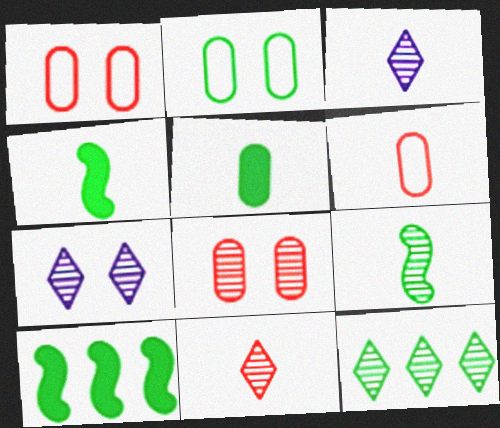[[1, 3, 10], 
[2, 4, 12], 
[3, 4, 6], 
[6, 7, 10], 
[7, 11, 12]]